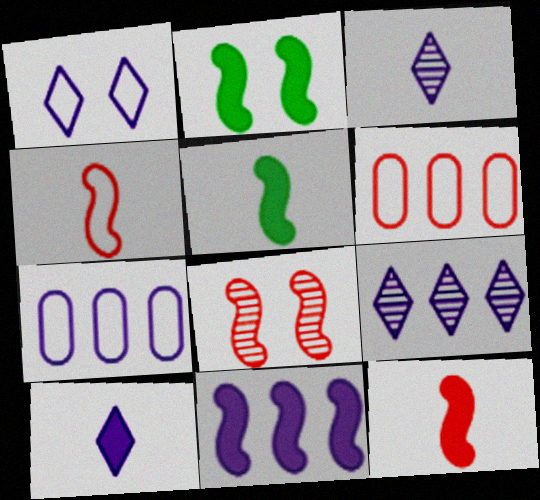[[1, 9, 10], 
[2, 3, 6], 
[2, 11, 12], 
[7, 9, 11]]